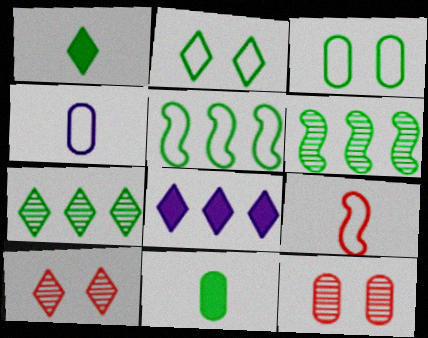[[1, 2, 7], 
[1, 3, 6], 
[2, 6, 11]]